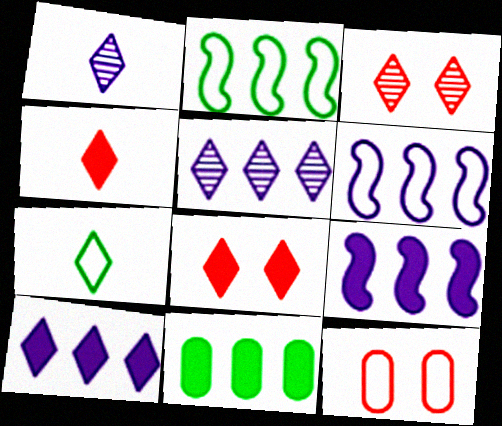[[1, 4, 7], 
[3, 7, 10], 
[5, 7, 8], 
[6, 7, 12]]